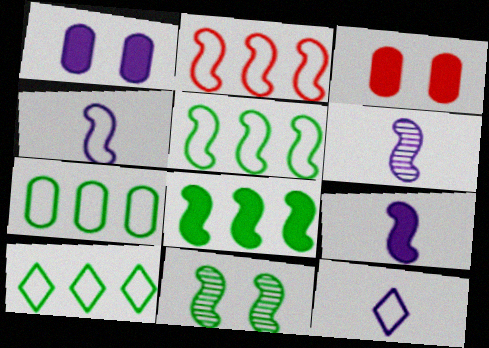[[2, 9, 11], 
[3, 6, 10], 
[4, 6, 9], 
[5, 7, 10]]